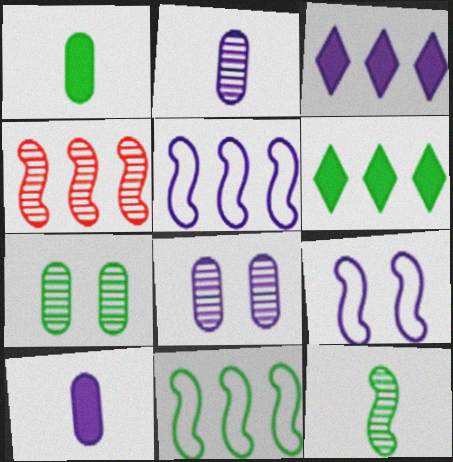[[2, 3, 9]]